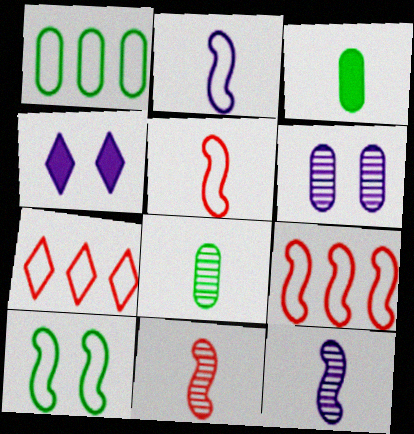[[1, 4, 11], 
[2, 9, 10], 
[4, 8, 9]]